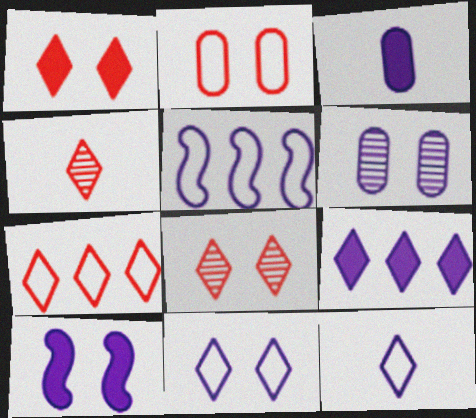[[1, 4, 7], 
[3, 9, 10], 
[6, 10, 11]]